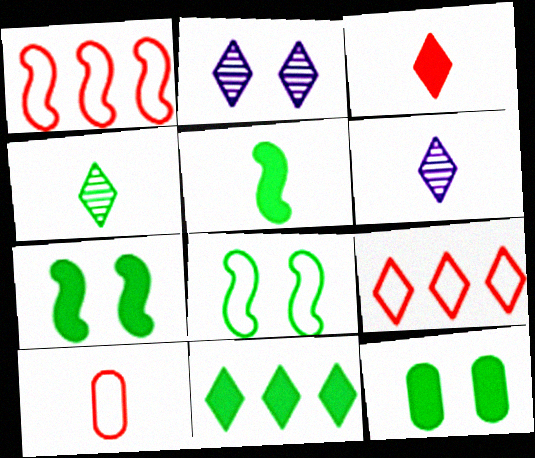[[1, 6, 12], 
[5, 6, 10], 
[5, 11, 12]]